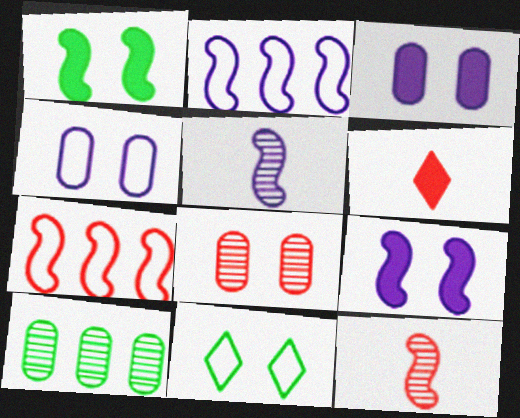[[1, 2, 12], 
[1, 5, 7], 
[2, 5, 9], 
[6, 7, 8], 
[8, 9, 11]]